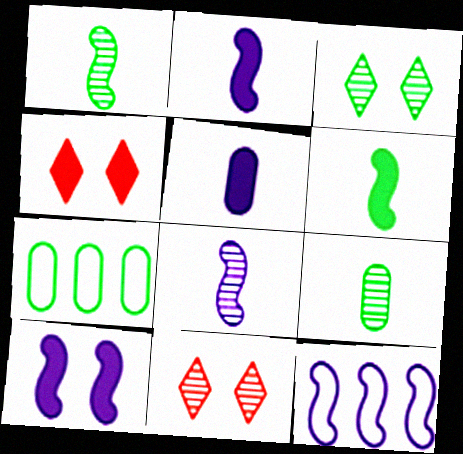[[2, 7, 11], 
[3, 6, 7], 
[4, 7, 8], 
[4, 9, 12], 
[8, 10, 12]]